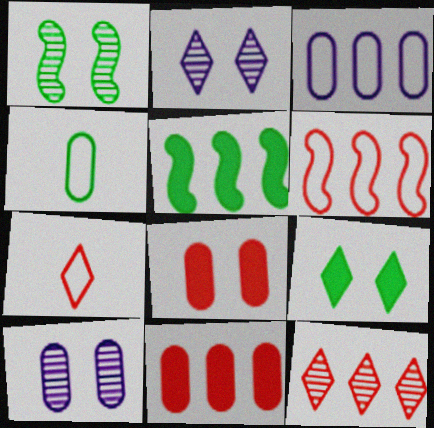[[3, 5, 12], 
[4, 10, 11], 
[5, 7, 10], 
[6, 11, 12]]